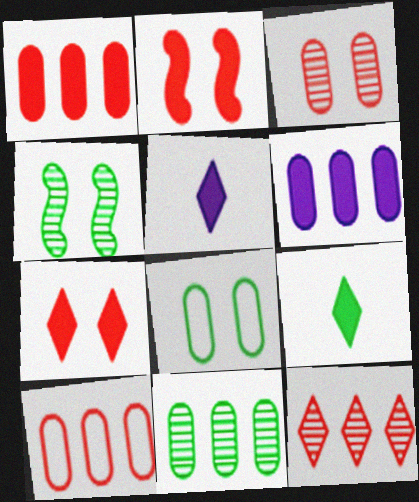[[2, 6, 9], 
[4, 5, 10], 
[6, 10, 11]]